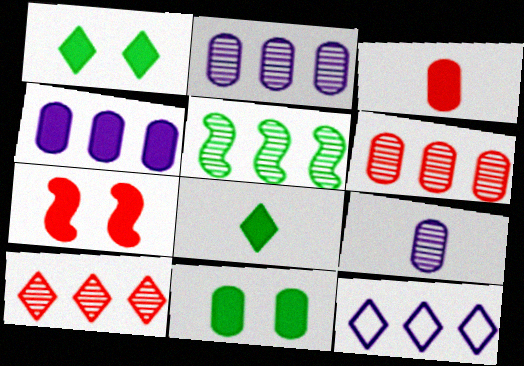[[2, 5, 10], 
[3, 4, 11], 
[4, 7, 8]]